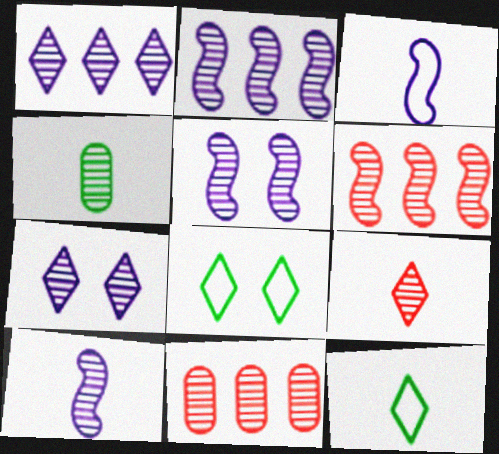[[2, 5, 10], 
[4, 6, 7], 
[4, 9, 10]]